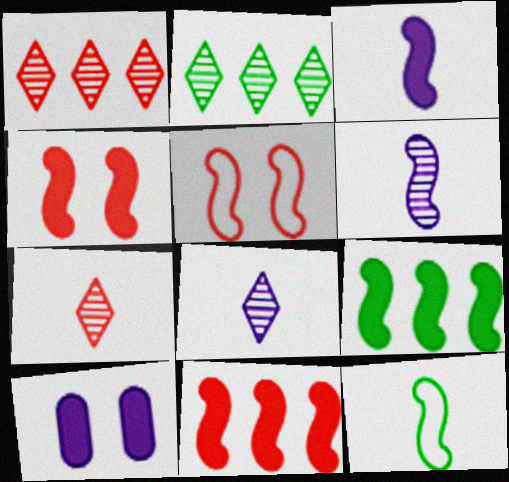[[1, 10, 12], 
[3, 4, 9], 
[5, 6, 9]]